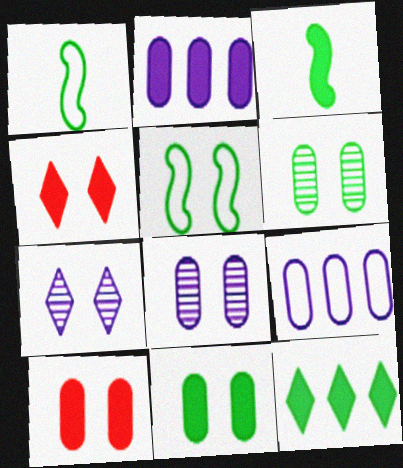[[1, 6, 12], 
[2, 3, 4], 
[3, 11, 12], 
[4, 5, 8], 
[5, 7, 10]]